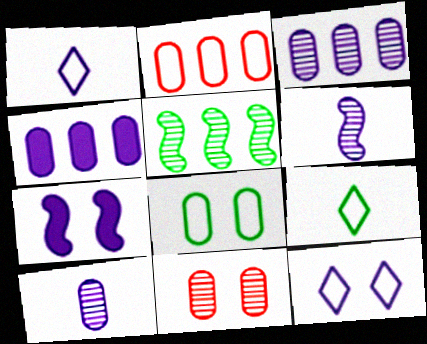[[1, 3, 7], 
[4, 6, 12]]